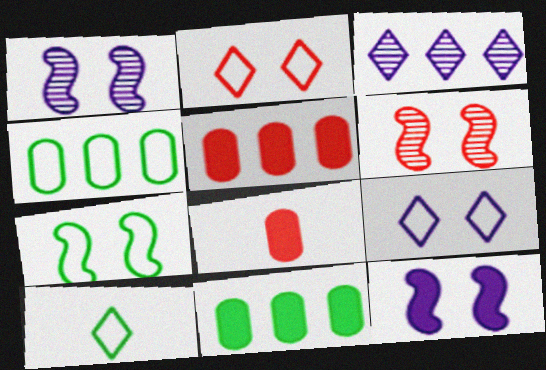[[1, 5, 10], 
[3, 7, 8], 
[4, 7, 10], 
[6, 7, 12]]